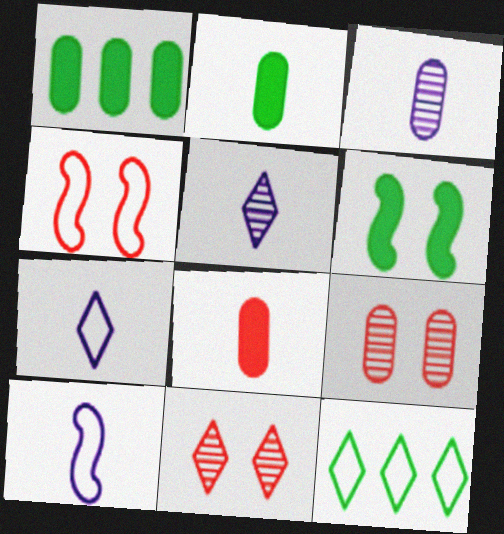[[1, 4, 5], 
[1, 10, 11]]